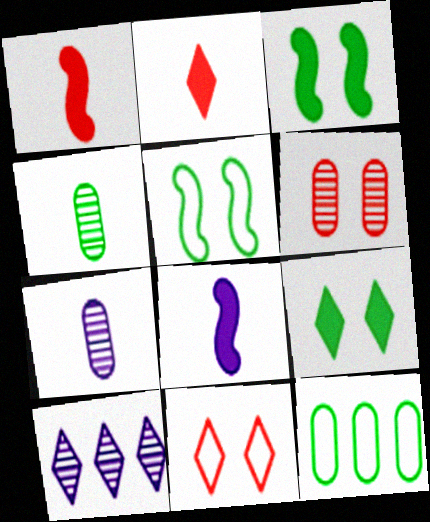[]